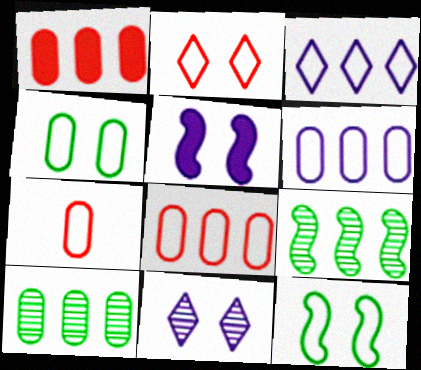[[1, 3, 9], 
[1, 6, 10], 
[3, 7, 12], 
[4, 6, 7]]